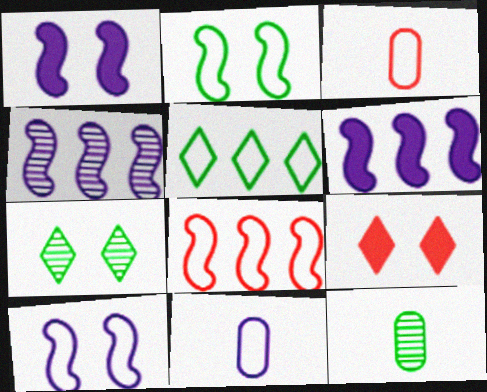[[3, 5, 10], 
[3, 6, 7]]